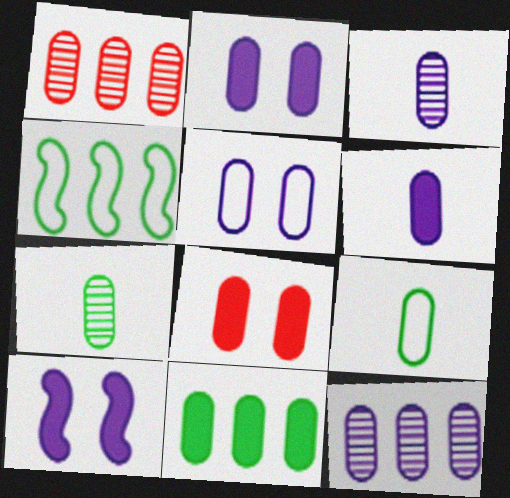[[1, 2, 9], 
[5, 6, 12], 
[6, 8, 11], 
[8, 9, 12]]